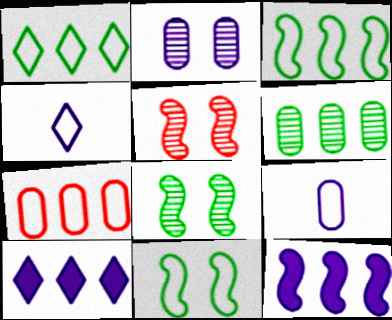[[2, 4, 12], 
[4, 7, 11]]